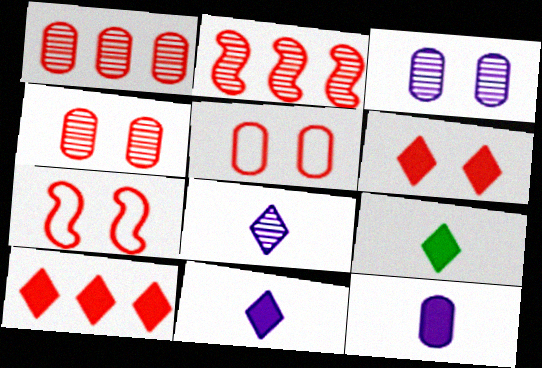[[4, 6, 7]]